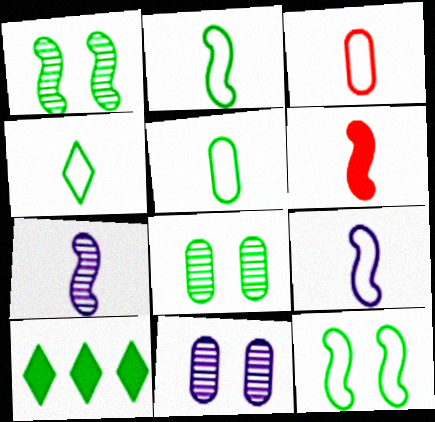[[1, 5, 10], 
[2, 4, 5], 
[2, 6, 7], 
[2, 8, 10], 
[3, 4, 9]]